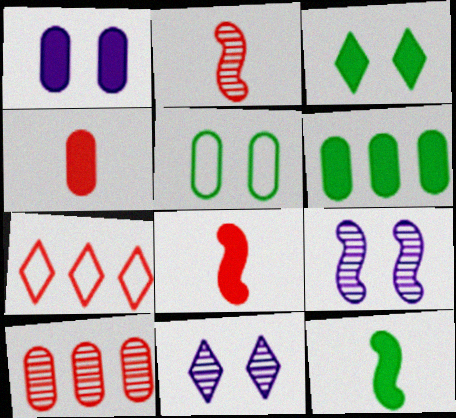[[1, 4, 6], 
[3, 6, 12]]